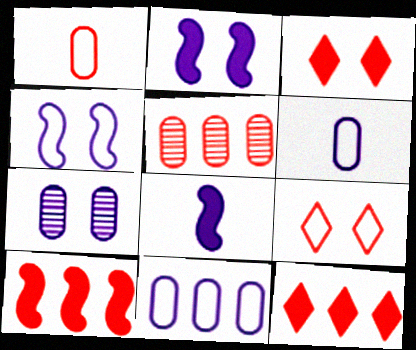[]